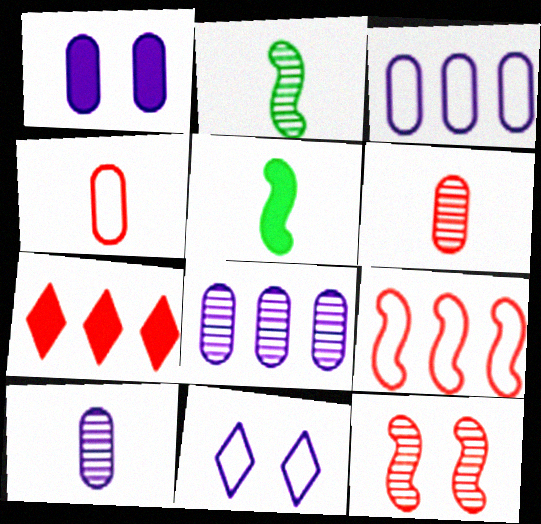[[1, 3, 10], 
[1, 5, 7], 
[4, 7, 12]]